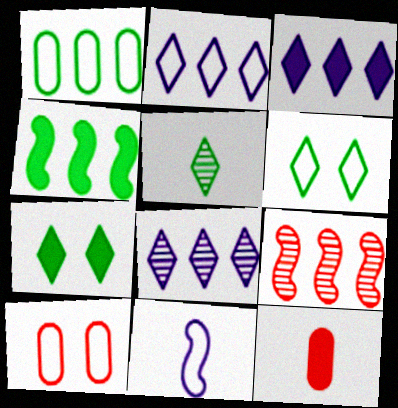[[1, 3, 9], 
[2, 3, 8], 
[5, 11, 12]]